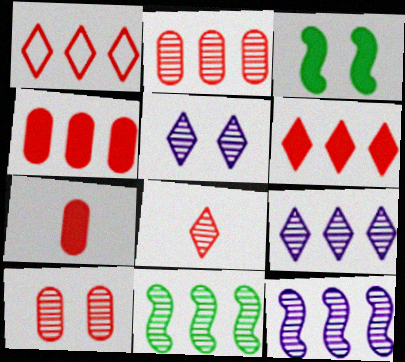[[2, 9, 11]]